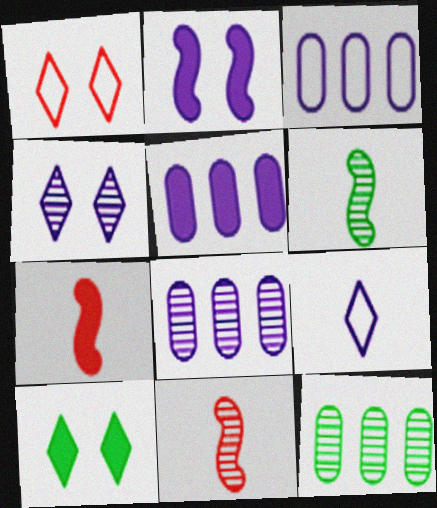[[1, 4, 10], 
[1, 5, 6], 
[2, 8, 9], 
[3, 5, 8], 
[3, 10, 11], 
[4, 11, 12], 
[5, 7, 10]]